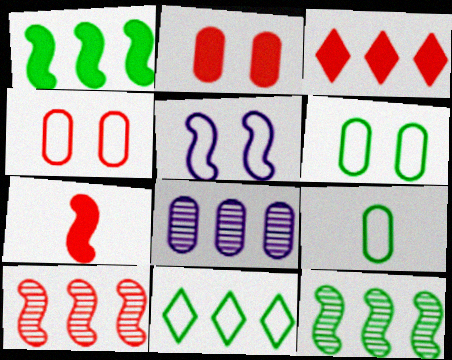[[2, 3, 7], 
[2, 8, 9], 
[5, 7, 12]]